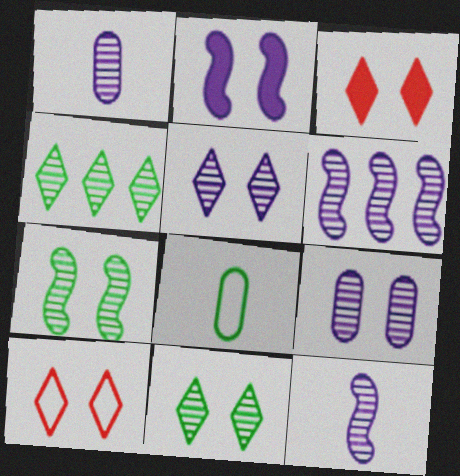[[1, 5, 6], 
[3, 6, 8]]